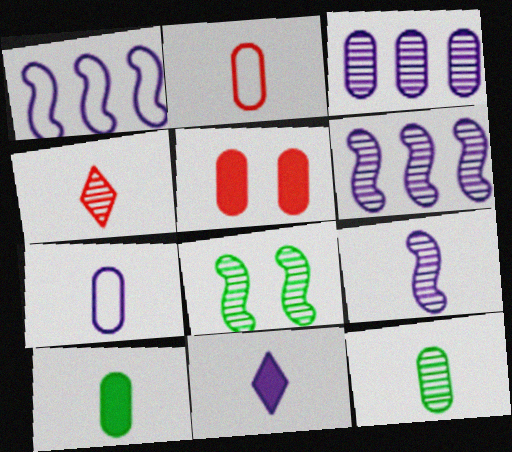[[3, 4, 8], 
[4, 9, 12], 
[7, 9, 11]]